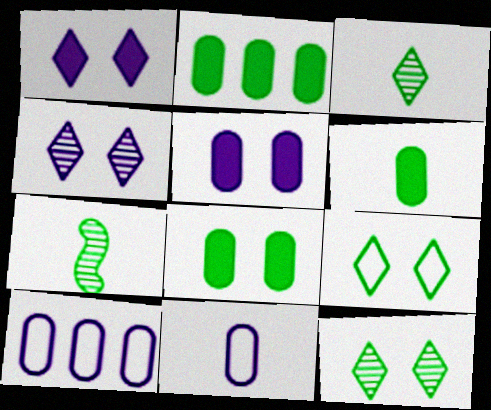[[2, 6, 8], 
[2, 7, 9]]